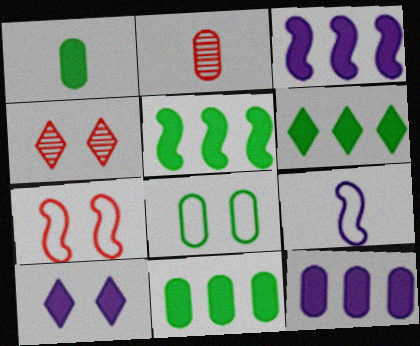[[2, 8, 12], 
[4, 9, 11], 
[5, 6, 11]]